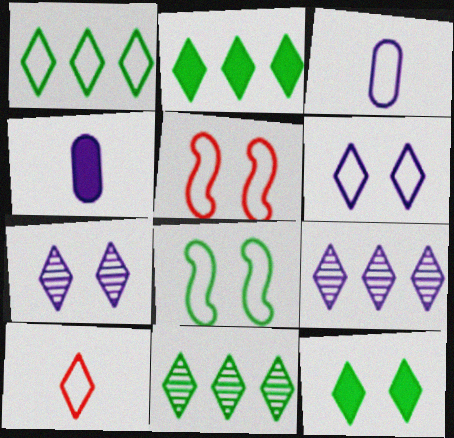[[1, 2, 11], 
[1, 3, 5], 
[1, 6, 10], 
[2, 7, 10], 
[4, 5, 11], 
[9, 10, 12]]